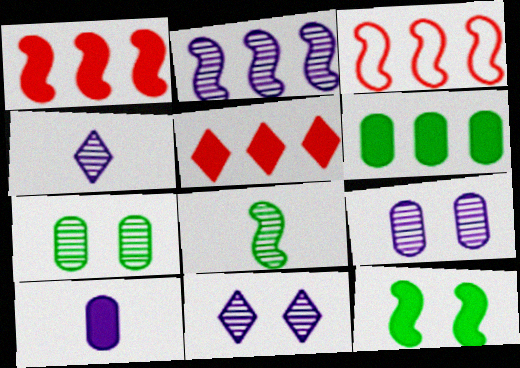[[2, 4, 9], 
[5, 10, 12]]